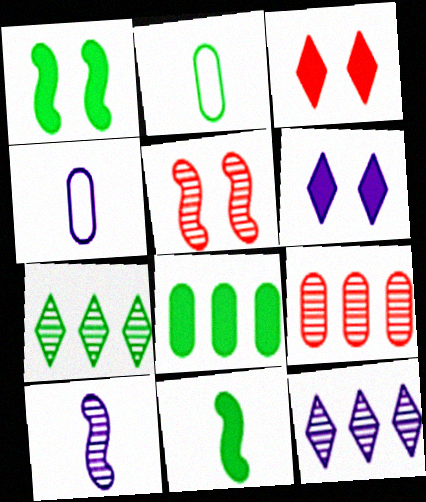[[1, 2, 7]]